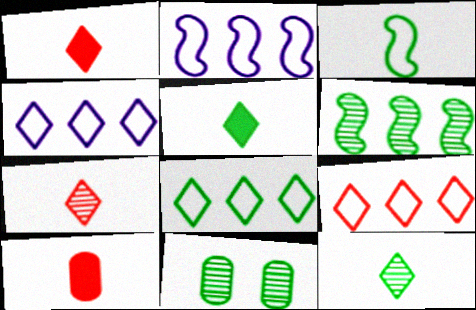[[1, 2, 11], 
[4, 8, 9], 
[6, 11, 12]]